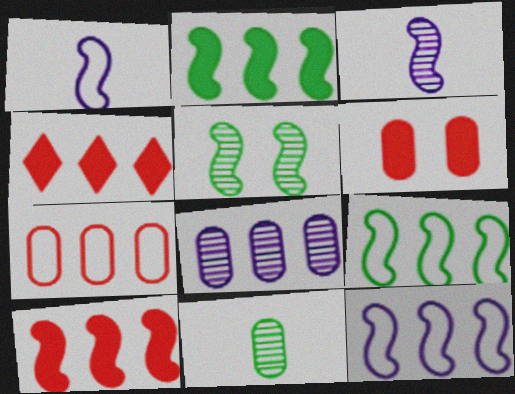[[1, 5, 10], 
[4, 8, 9]]